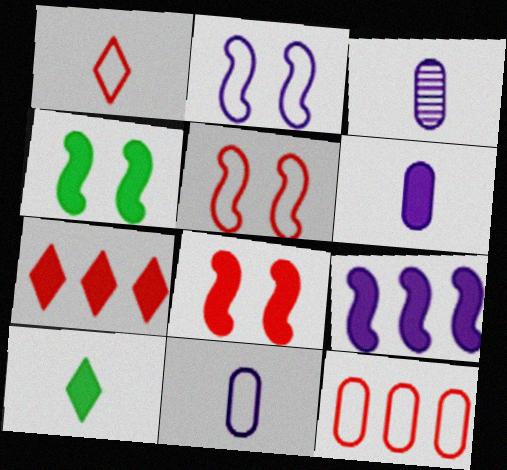[[1, 5, 12], 
[3, 6, 11], 
[4, 6, 7]]